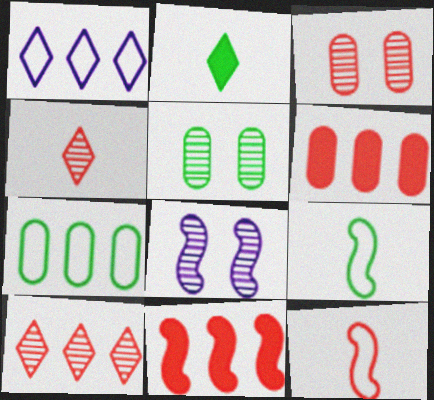[[8, 9, 11]]